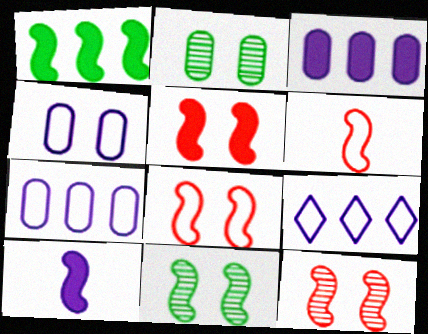[[1, 5, 10], 
[5, 8, 12]]